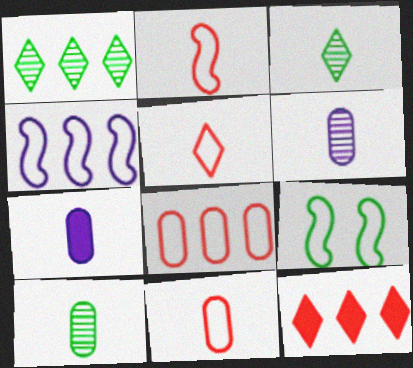[[2, 3, 7], 
[2, 4, 9], 
[2, 5, 11], 
[6, 9, 12], 
[7, 10, 11]]